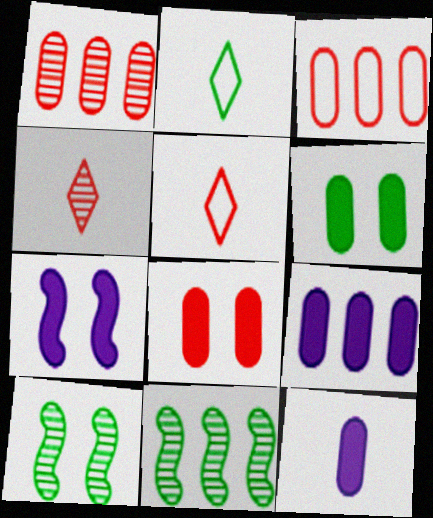[[1, 2, 7], 
[2, 6, 11], 
[5, 9, 10]]